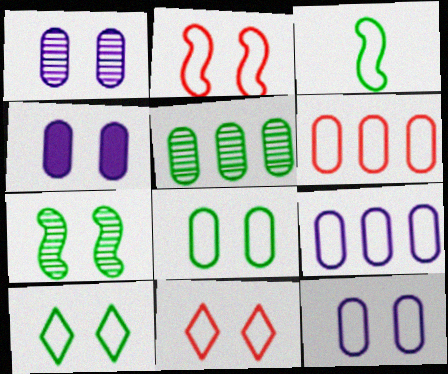[[1, 4, 12], 
[2, 10, 12], 
[3, 9, 11], 
[4, 7, 11]]